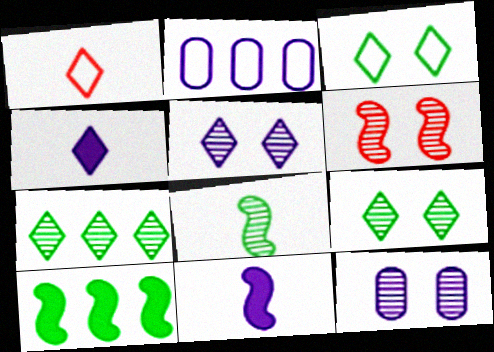[[1, 10, 12], 
[2, 5, 11], 
[6, 9, 12]]